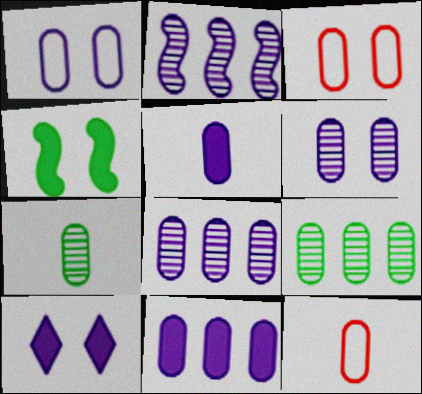[[1, 5, 8], 
[3, 5, 9], 
[3, 7, 11], 
[5, 7, 12]]